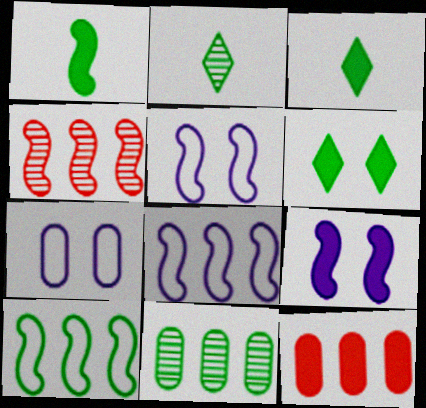[[1, 4, 5], 
[2, 5, 12], 
[3, 4, 7], 
[3, 9, 12]]